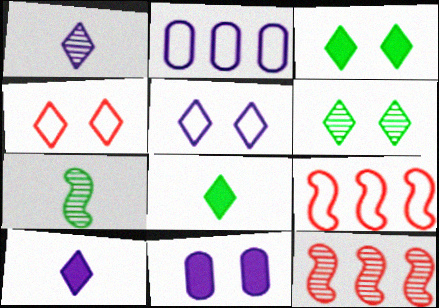[]